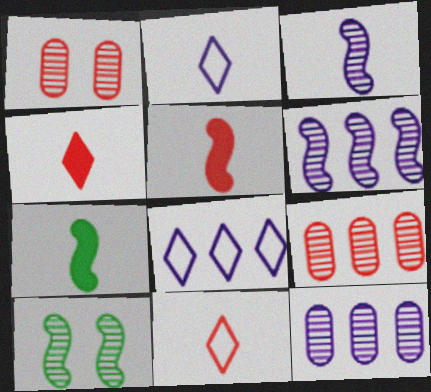[[1, 7, 8]]